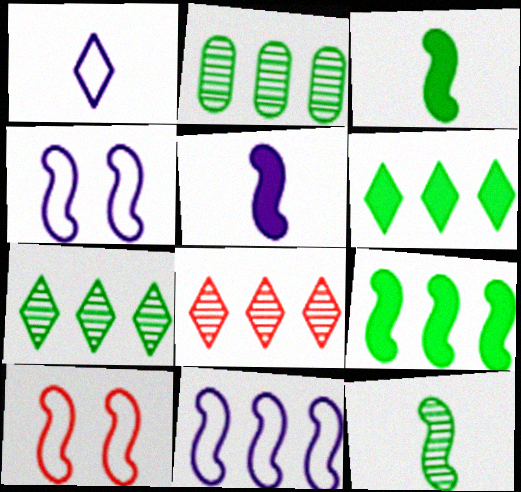[]